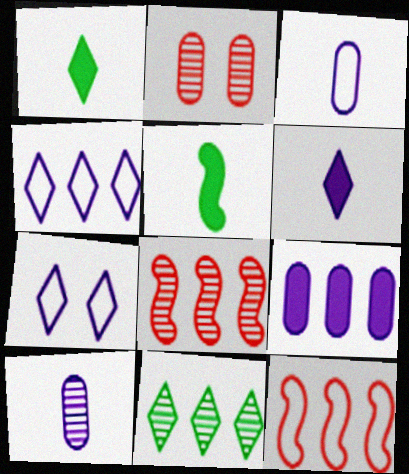[[2, 4, 5], 
[9, 11, 12]]